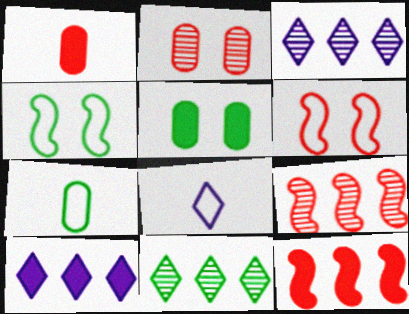[[1, 3, 4], 
[5, 8, 9]]